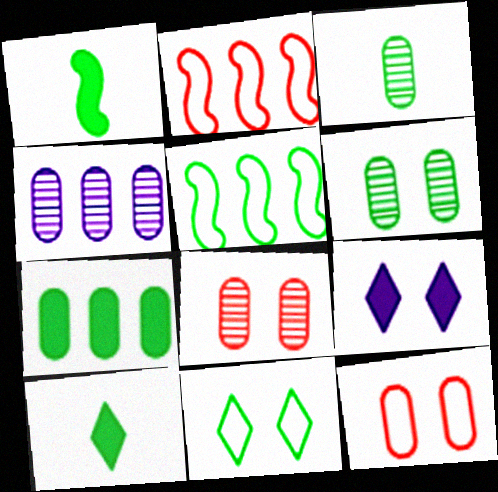[[2, 3, 9], 
[3, 4, 8], 
[5, 6, 10]]